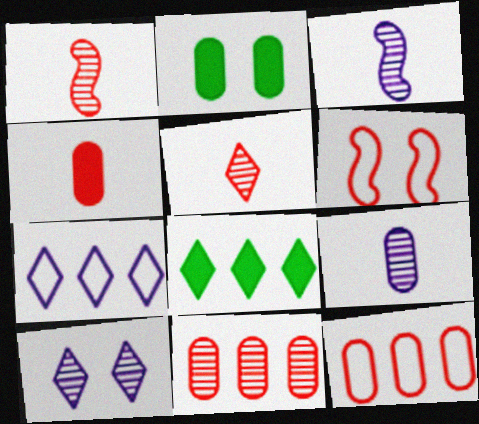[[1, 2, 7], 
[2, 6, 10], 
[2, 9, 12], 
[6, 8, 9]]